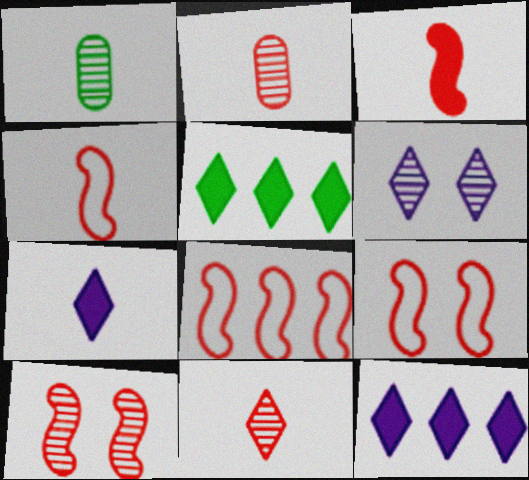[[1, 4, 7], 
[1, 9, 12], 
[3, 8, 10], 
[4, 8, 9]]